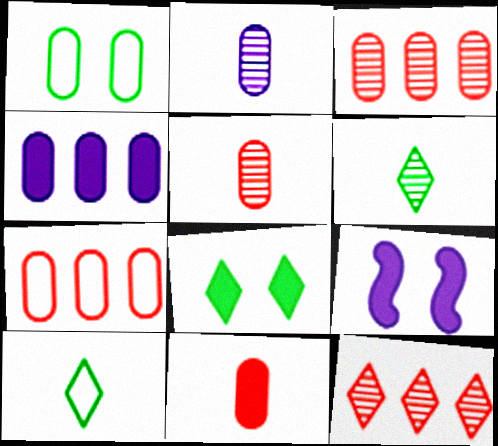[[1, 4, 5], 
[3, 9, 10], 
[6, 7, 9]]